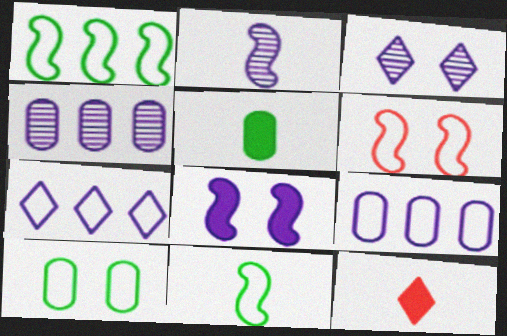[[2, 3, 4]]